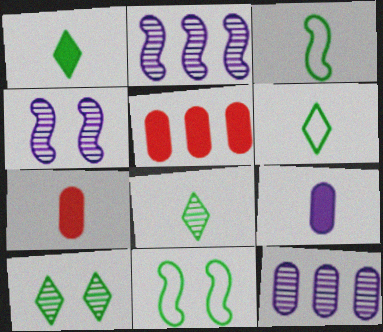[[1, 6, 8], 
[4, 5, 6]]